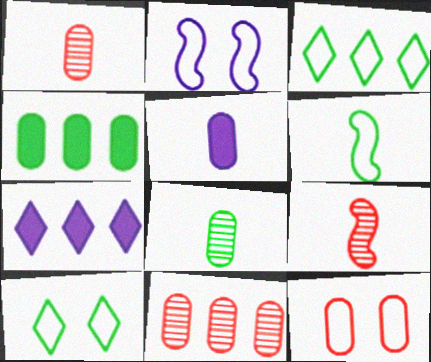[[2, 10, 12]]